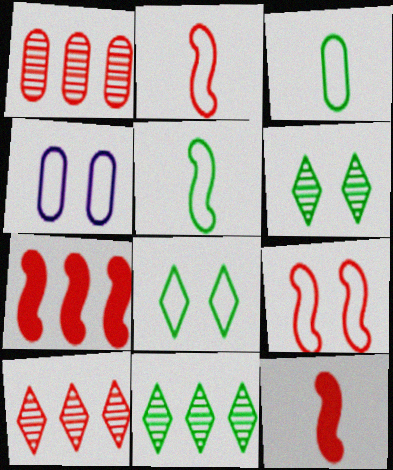[[4, 8, 9], 
[4, 11, 12]]